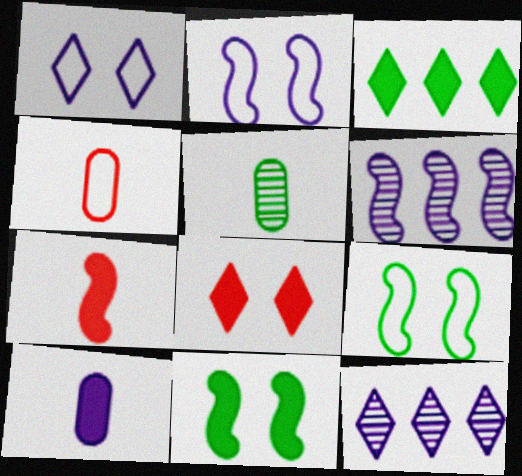[[1, 6, 10], 
[2, 10, 12], 
[3, 5, 9], 
[4, 5, 10], 
[4, 11, 12], 
[6, 7, 9]]